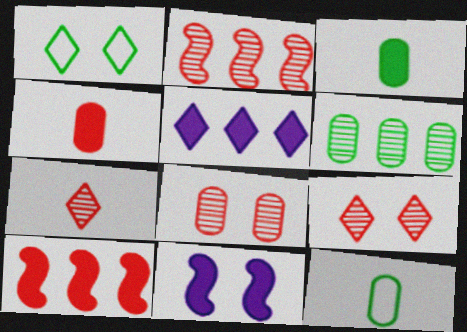[[1, 5, 7], 
[1, 8, 11], 
[2, 7, 8]]